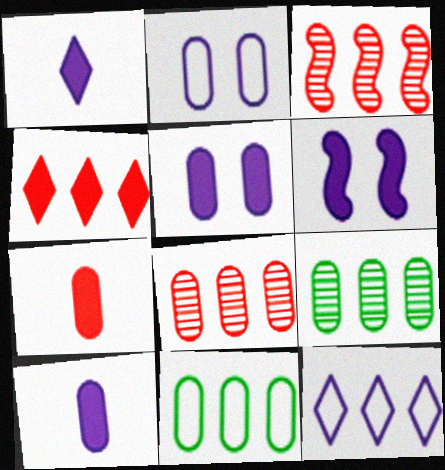[[2, 7, 9]]